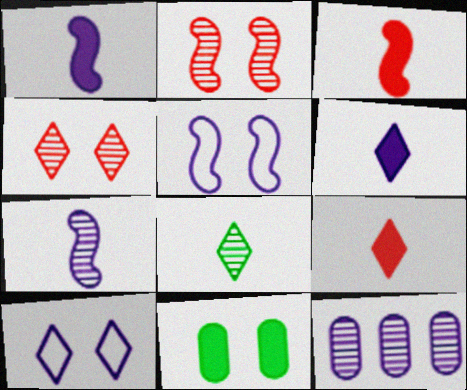[[1, 10, 12], 
[2, 8, 12], 
[2, 10, 11], 
[4, 5, 11], 
[5, 6, 12]]